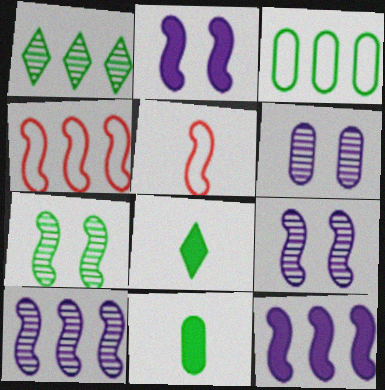[[3, 7, 8], 
[4, 6, 8], 
[5, 7, 12]]